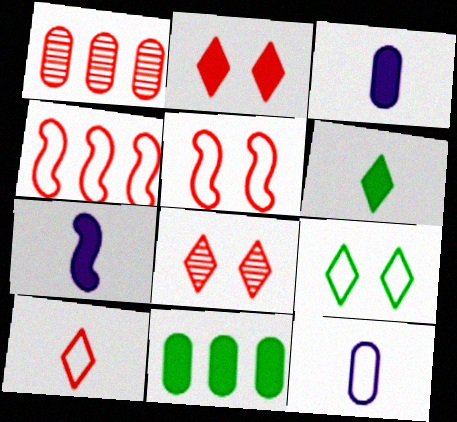[[1, 7, 9], 
[2, 7, 11], 
[4, 9, 12]]